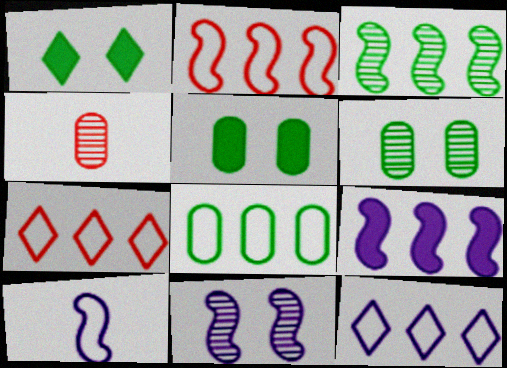[[2, 3, 9], 
[2, 8, 12], 
[9, 10, 11]]